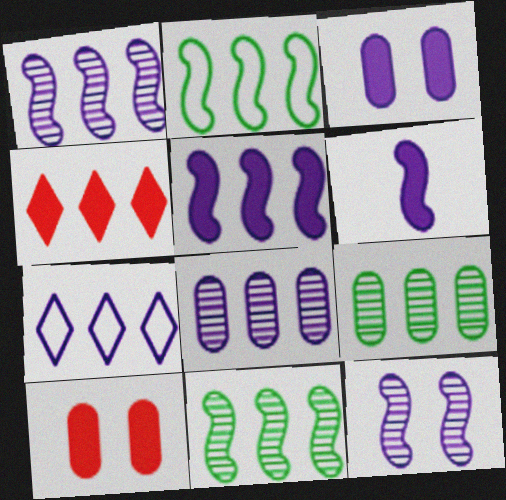[[2, 4, 8], 
[5, 7, 8]]